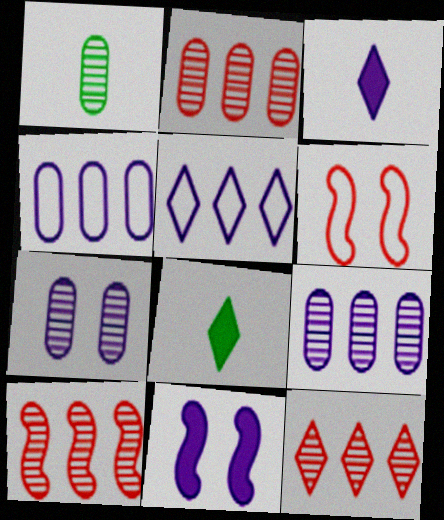[[1, 2, 7], 
[2, 10, 12], 
[6, 8, 9]]